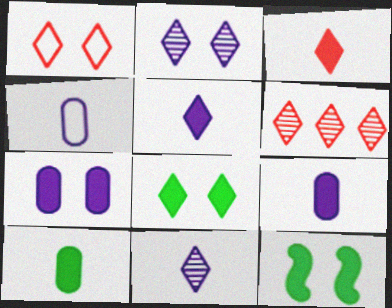[[1, 2, 8], 
[1, 3, 6], 
[4, 6, 12]]